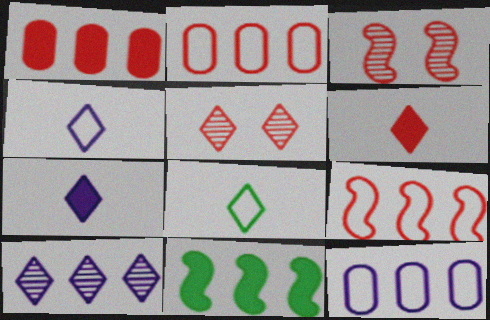[[2, 3, 6], 
[2, 10, 11]]